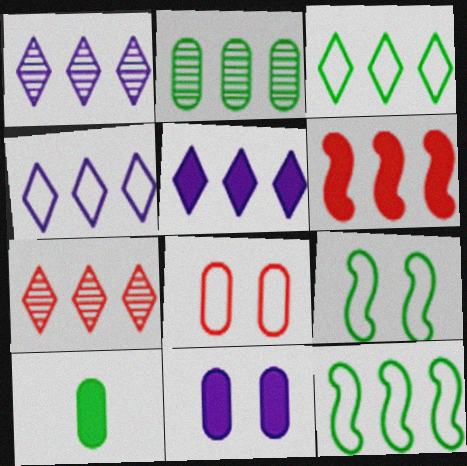[[1, 4, 5], 
[2, 4, 6], 
[3, 5, 7]]